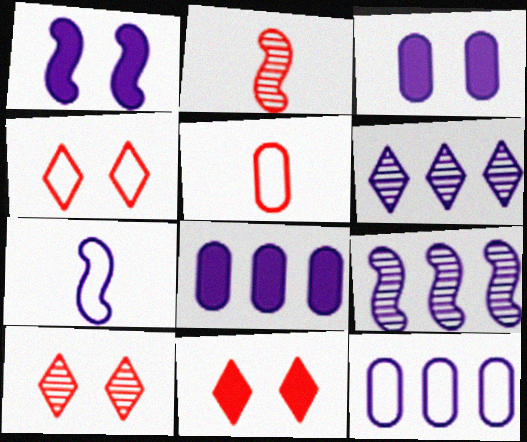[[1, 7, 9], 
[3, 6, 7], 
[4, 10, 11]]